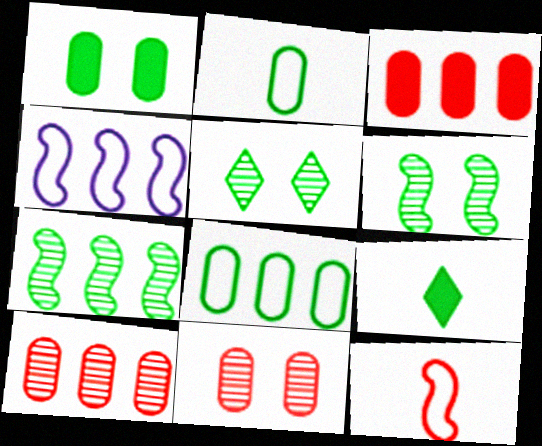[[4, 9, 11], 
[6, 8, 9]]